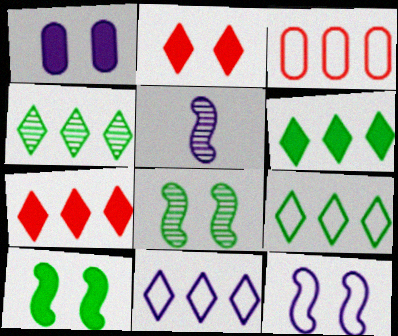[[1, 2, 10], 
[1, 5, 11], 
[4, 6, 9], 
[4, 7, 11]]